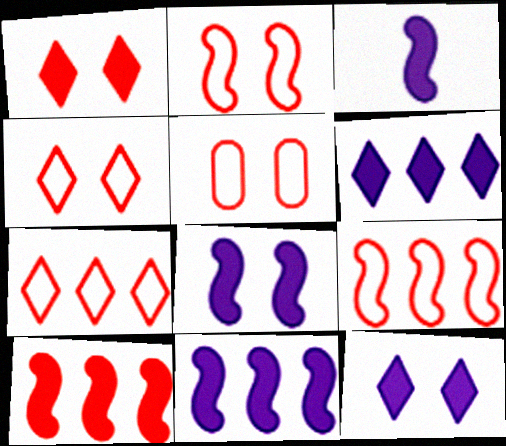[[2, 4, 5], 
[3, 8, 11]]